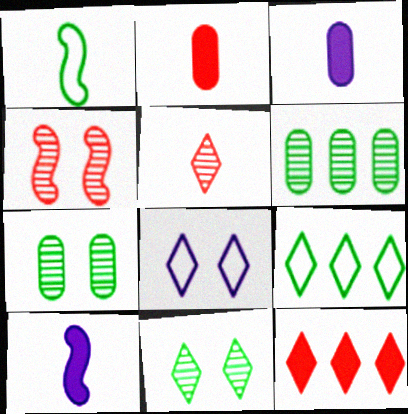[[1, 3, 5], 
[3, 4, 9]]